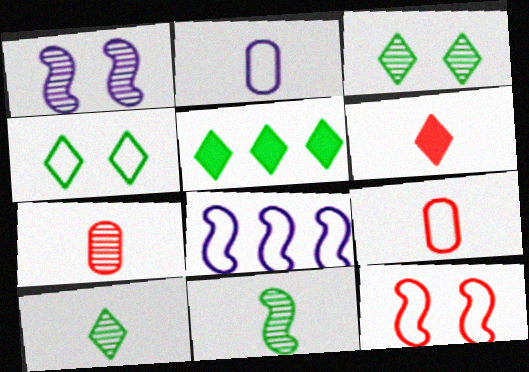[[1, 5, 9], 
[2, 6, 11], 
[4, 5, 10], 
[4, 8, 9]]